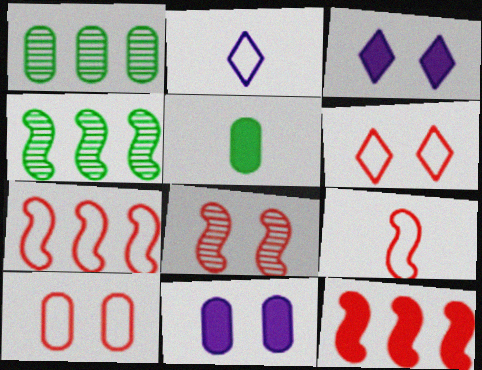[[1, 3, 9], 
[3, 5, 12], 
[8, 9, 12]]